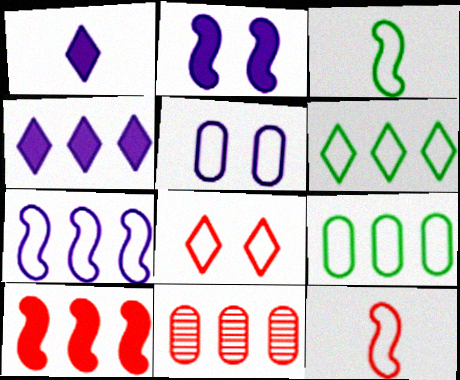[[5, 6, 12]]